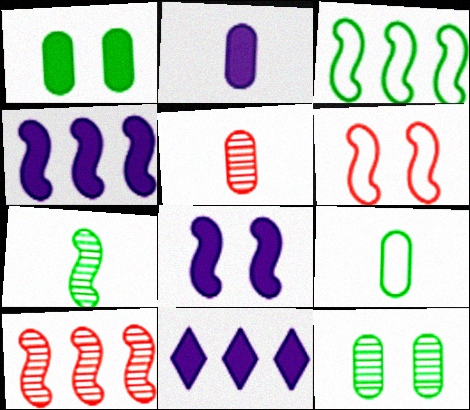[[2, 5, 9], 
[2, 8, 11], 
[3, 4, 10], 
[4, 6, 7]]